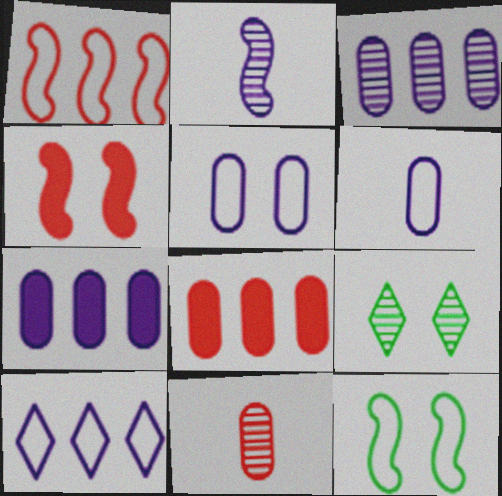[[4, 5, 9]]